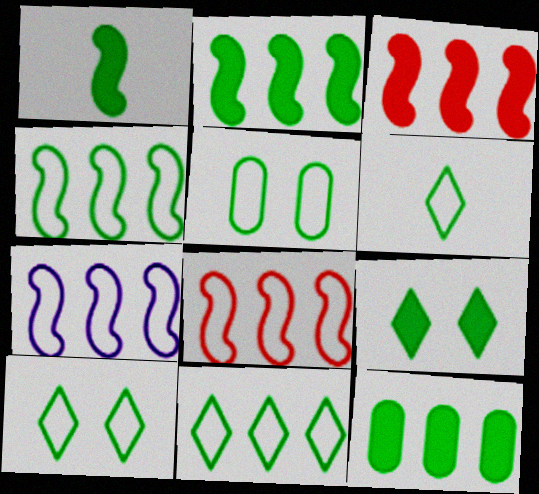[[1, 9, 12], 
[4, 5, 6], 
[4, 7, 8], 
[6, 10, 11]]